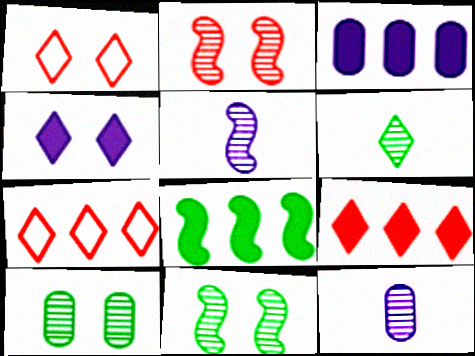[[1, 8, 12], 
[3, 8, 9], 
[4, 6, 7]]